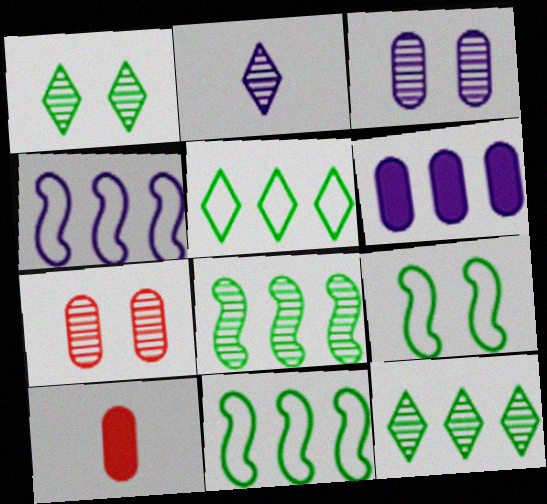[[1, 4, 10], 
[2, 7, 8]]